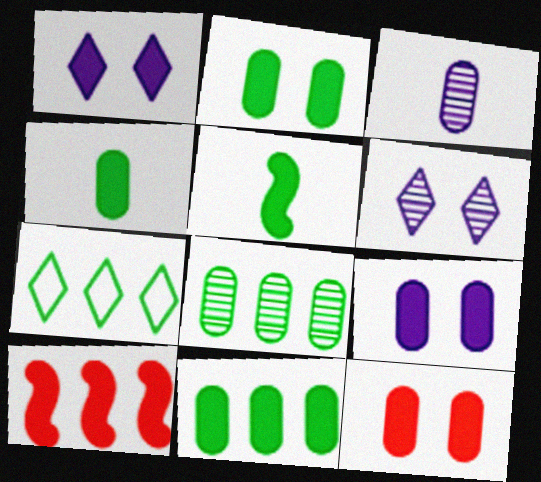[[1, 4, 10], 
[2, 4, 11], 
[2, 9, 12]]